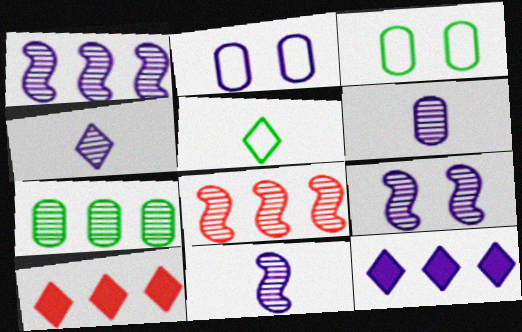[[1, 9, 11], 
[2, 11, 12], 
[3, 10, 11], 
[4, 6, 11]]